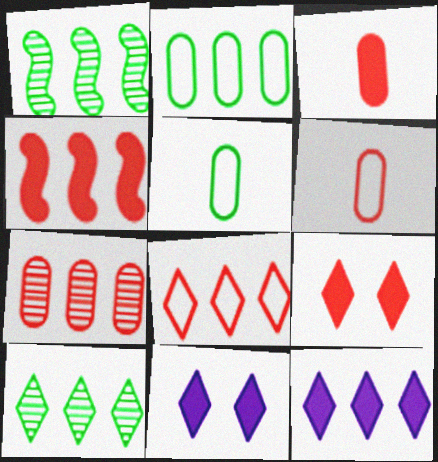[[1, 6, 11], 
[3, 4, 9], 
[4, 7, 8], 
[8, 10, 12]]